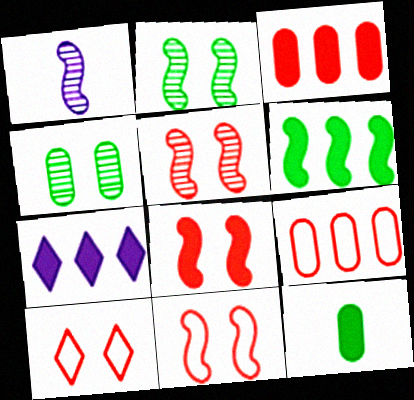[[1, 6, 11], 
[3, 6, 7], 
[5, 8, 11], 
[7, 8, 12]]